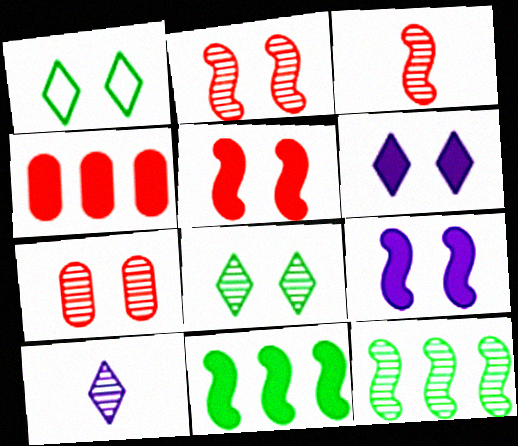[[1, 7, 9], 
[7, 10, 12]]